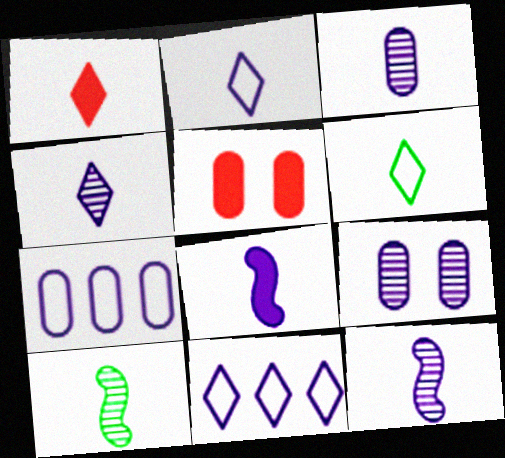[[1, 4, 6], 
[2, 3, 8], 
[3, 4, 12], 
[5, 10, 11], 
[8, 9, 11]]